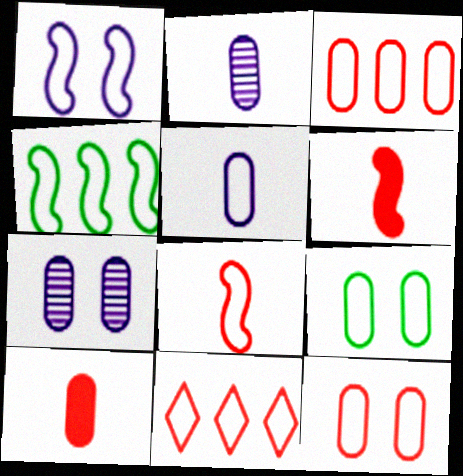[[1, 4, 8], 
[3, 5, 9], 
[8, 11, 12]]